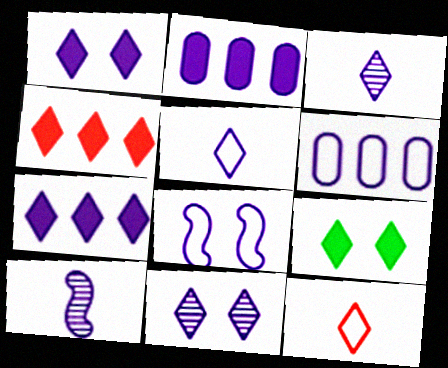[[1, 6, 10], 
[2, 3, 8], 
[5, 6, 8], 
[5, 7, 11]]